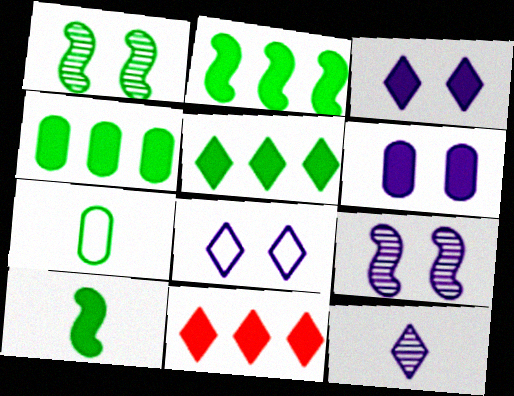[[1, 5, 7], 
[2, 4, 5], 
[6, 8, 9], 
[6, 10, 11], 
[7, 9, 11]]